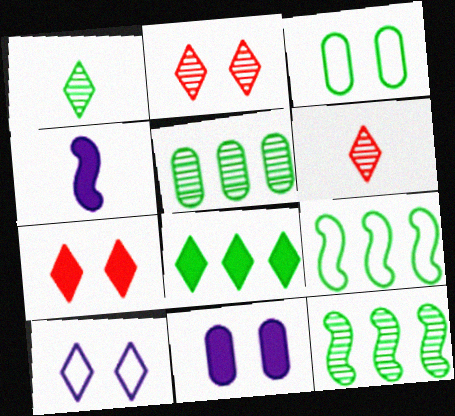[[5, 8, 9], 
[6, 8, 10], 
[6, 9, 11]]